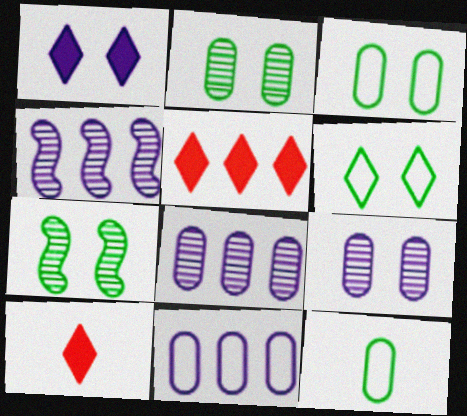[[3, 4, 10], 
[7, 10, 11]]